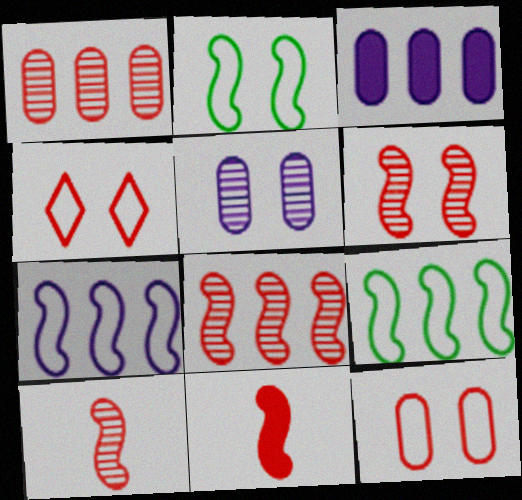[[1, 4, 11], 
[6, 8, 10]]